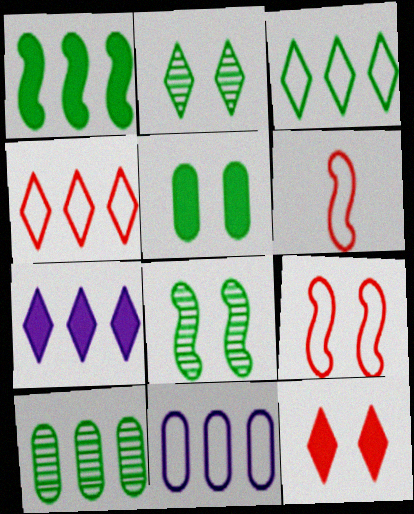[[1, 3, 10]]